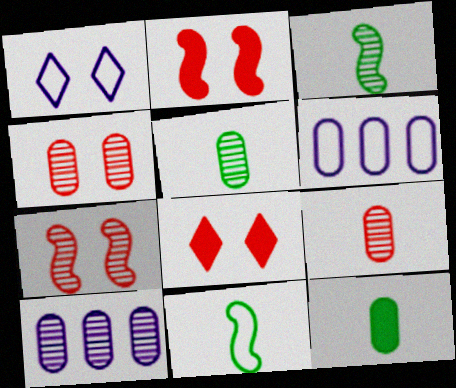[[3, 6, 8], 
[4, 5, 10], 
[4, 6, 12], 
[8, 10, 11]]